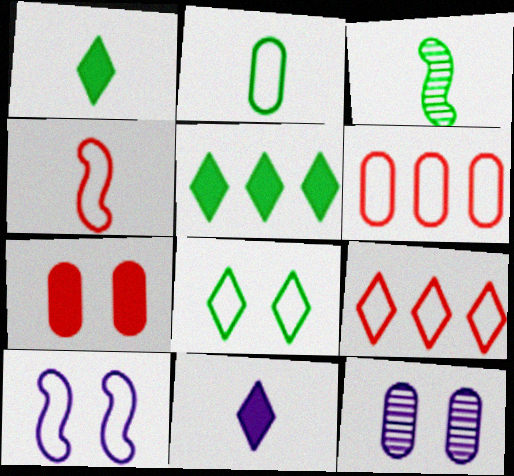[[1, 2, 3], 
[2, 9, 10], 
[4, 5, 12]]